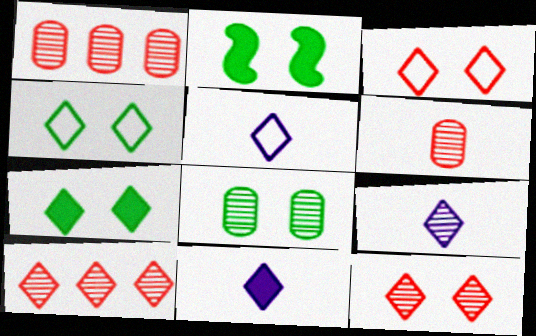[[1, 2, 5], 
[2, 4, 8], 
[4, 10, 11], 
[5, 7, 10], 
[5, 9, 11]]